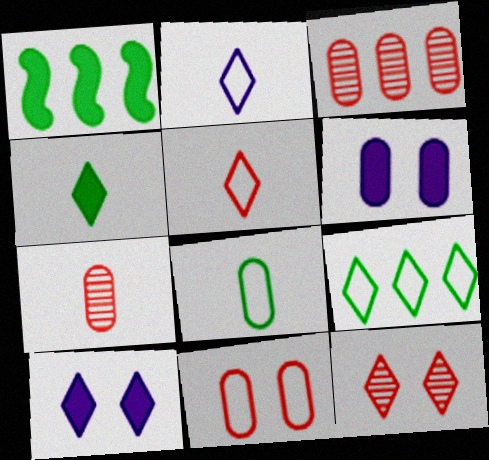[[3, 6, 8]]